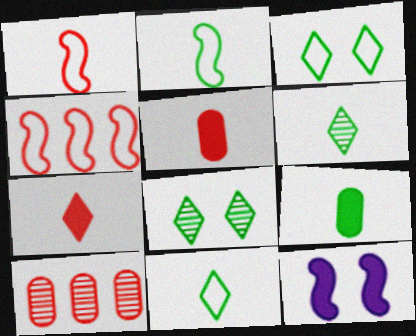[[2, 6, 9], 
[10, 11, 12]]